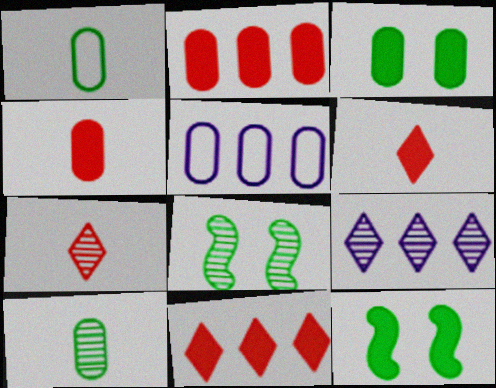[[5, 6, 8], 
[5, 7, 12]]